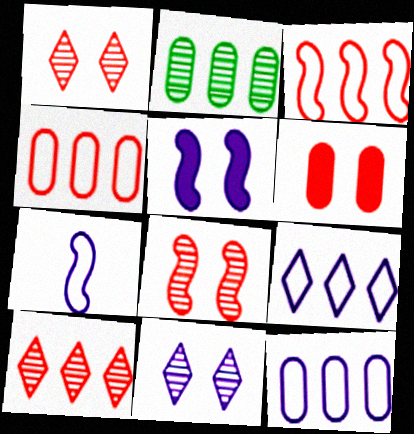[]